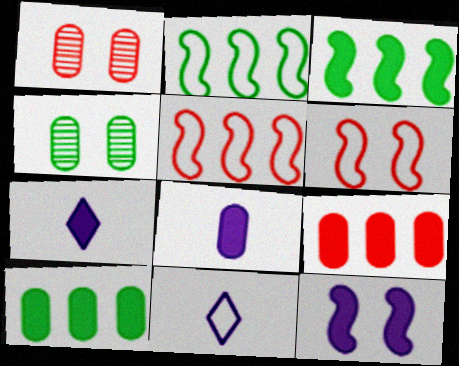[[1, 2, 7], 
[1, 3, 11], 
[4, 5, 7]]